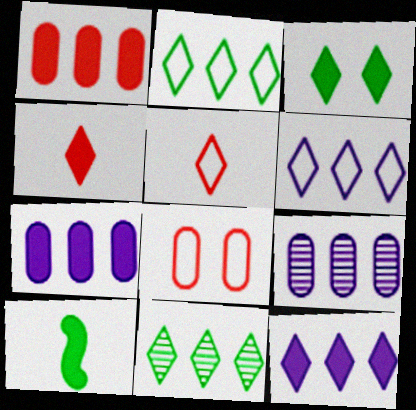[[3, 4, 12]]